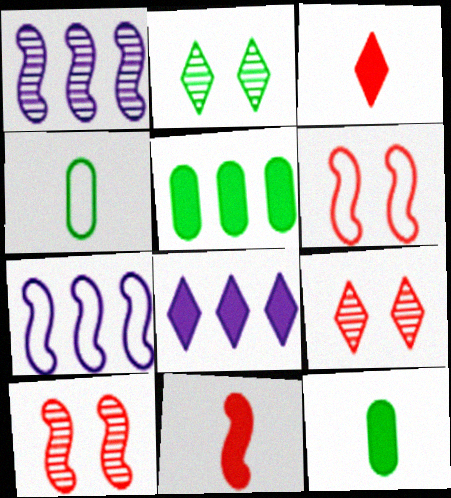[[4, 8, 10], 
[7, 9, 12]]